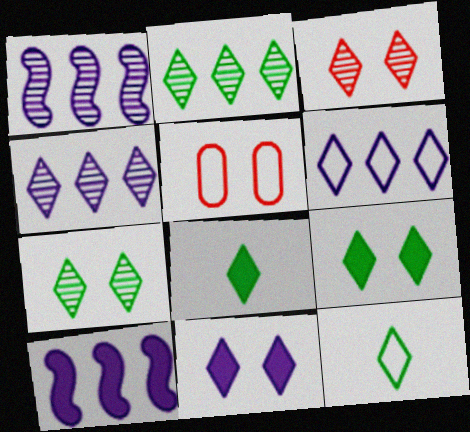[[1, 5, 8], 
[2, 9, 12], 
[3, 6, 8]]